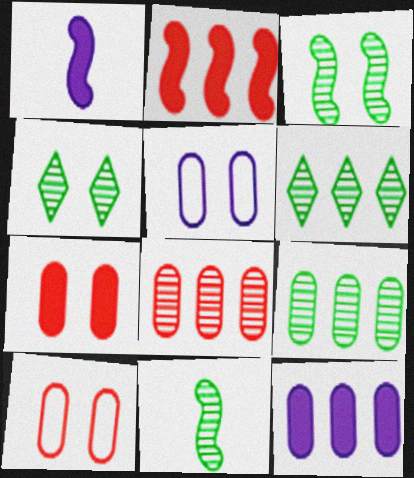[[1, 6, 10], 
[4, 9, 11]]